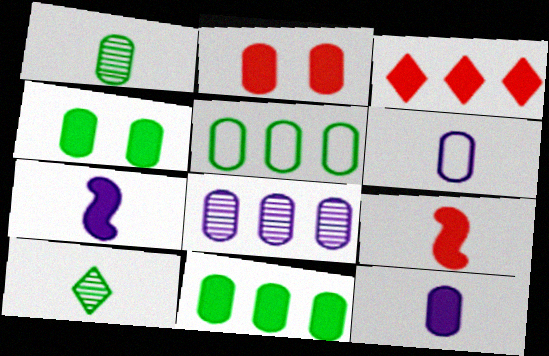[[1, 4, 5], 
[2, 3, 9], 
[2, 11, 12], 
[3, 4, 7], 
[6, 9, 10]]